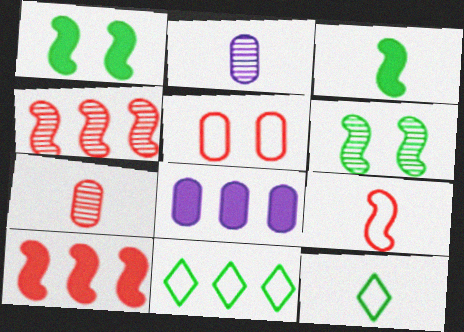[[4, 8, 11]]